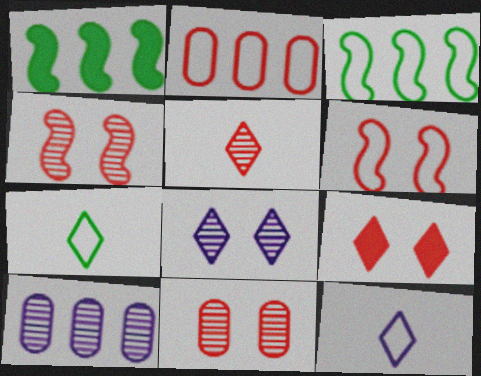[[1, 11, 12], 
[6, 9, 11]]